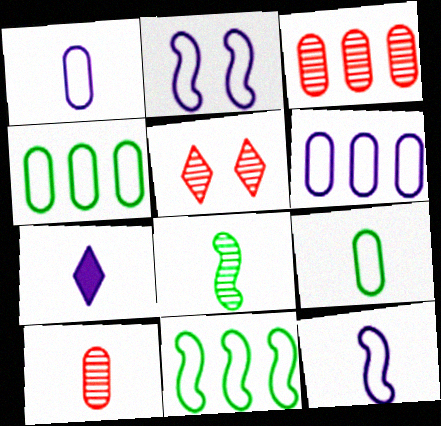[]